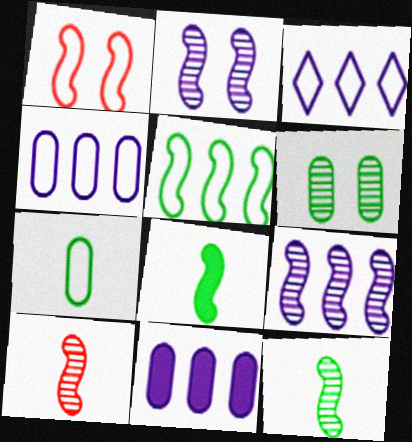[[1, 3, 7], 
[1, 8, 9], 
[3, 9, 11]]